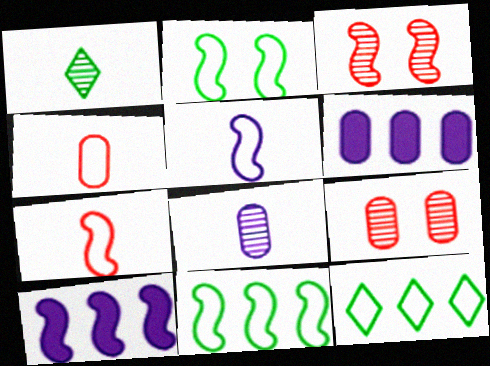[]